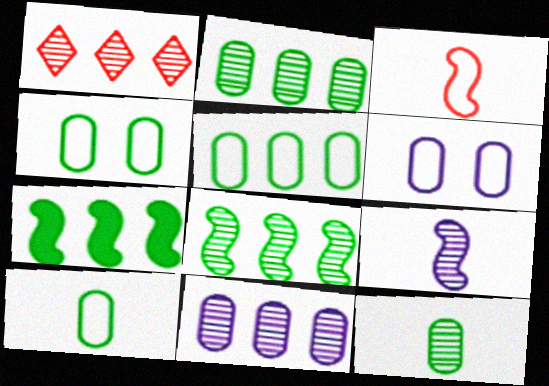[[1, 8, 11], 
[4, 5, 10]]